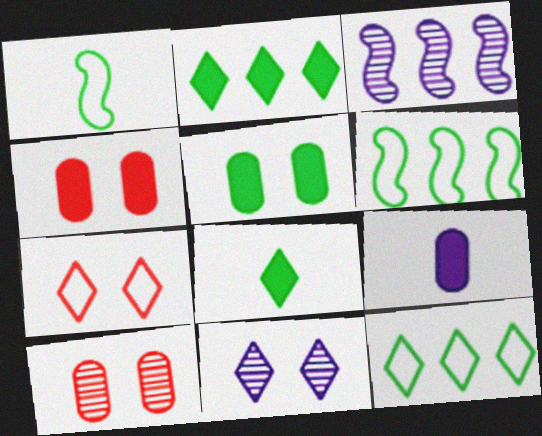[]